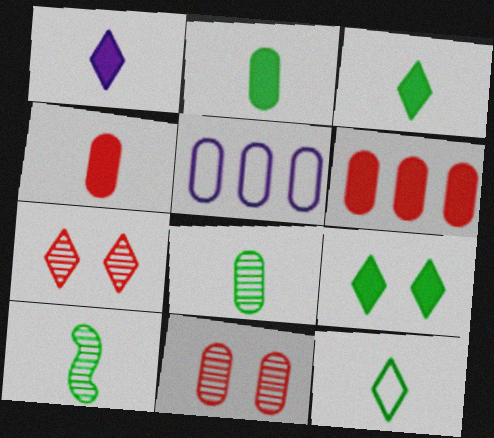[[2, 5, 11], 
[2, 10, 12]]